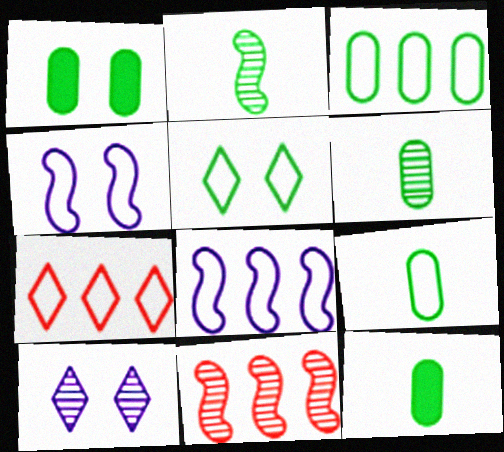[[1, 3, 6], 
[3, 7, 8], 
[4, 7, 9], 
[6, 9, 12], 
[6, 10, 11]]